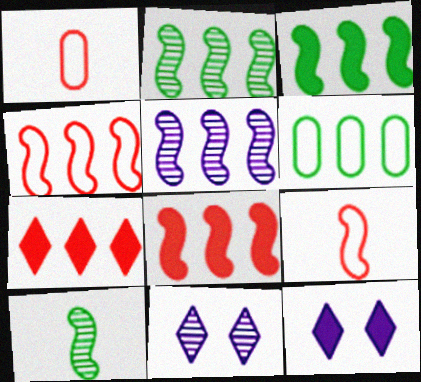[[1, 2, 12], 
[1, 3, 11], 
[3, 4, 5], 
[5, 6, 7]]